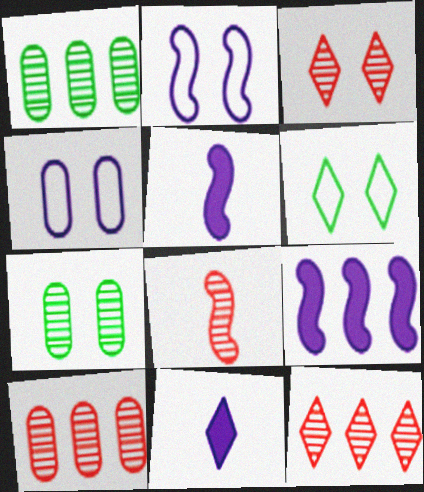[[3, 8, 10], 
[5, 6, 10], 
[6, 11, 12]]